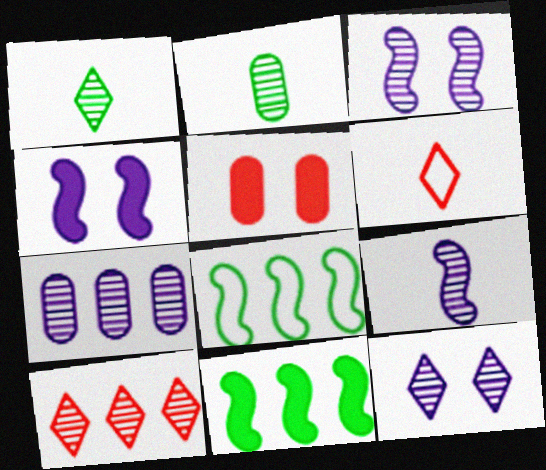[[1, 10, 12], 
[2, 3, 10], 
[7, 9, 12]]